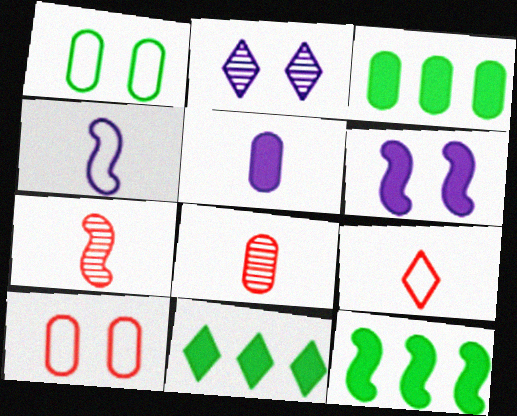[[2, 9, 11], 
[3, 11, 12]]